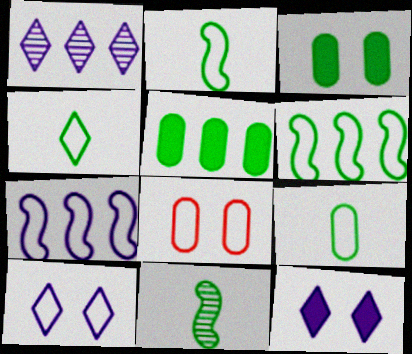[[2, 4, 9], 
[4, 7, 8]]